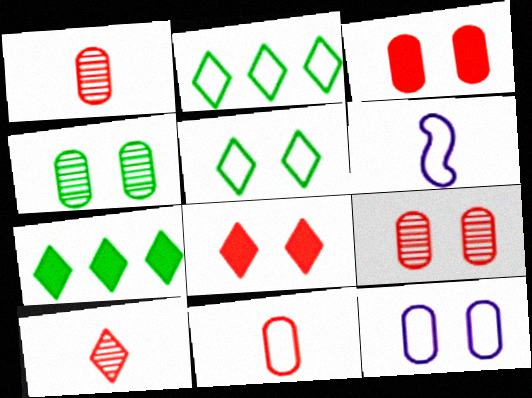[[3, 4, 12], 
[6, 7, 9]]